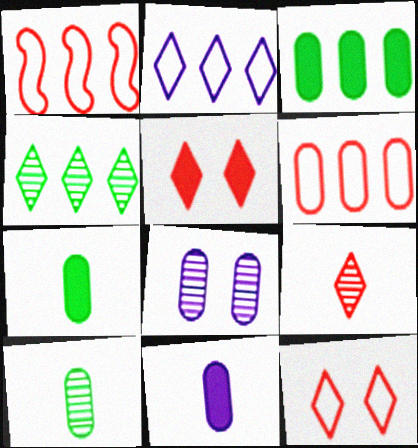[[6, 7, 8]]